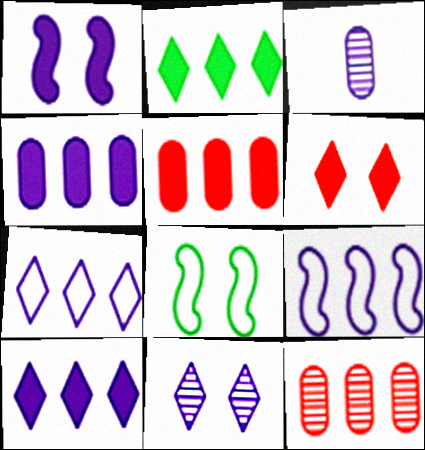[[1, 3, 7], 
[2, 9, 12]]